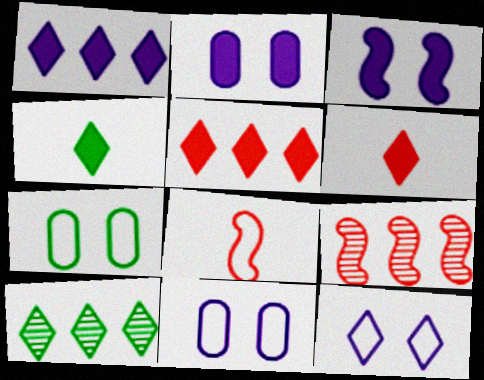[[2, 8, 10], 
[4, 9, 11], 
[6, 10, 12]]